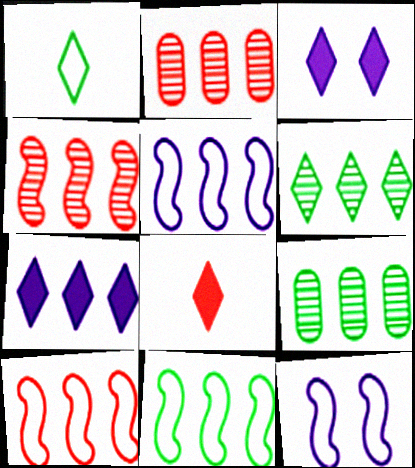[[2, 7, 11], 
[5, 10, 11], 
[7, 9, 10], 
[8, 9, 12]]